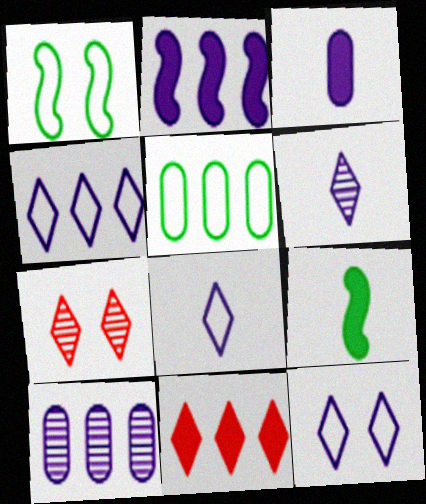[[2, 4, 10], 
[4, 8, 12]]